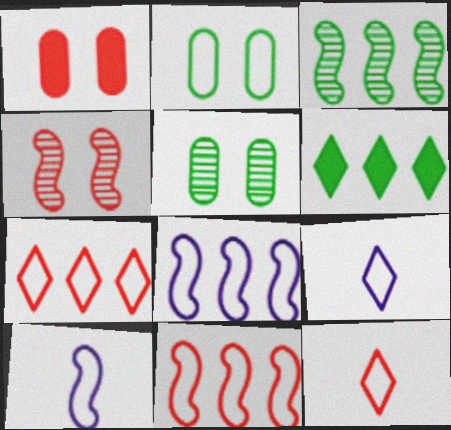[[1, 3, 9], 
[2, 7, 10], 
[2, 8, 12], 
[2, 9, 11]]